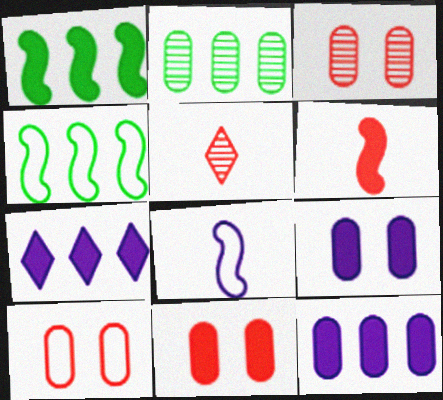[[3, 10, 11], 
[4, 5, 9]]